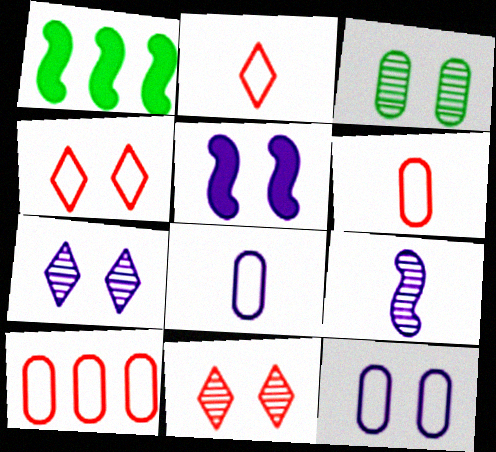[[1, 6, 7], 
[1, 8, 11], 
[3, 4, 5], 
[5, 7, 12]]